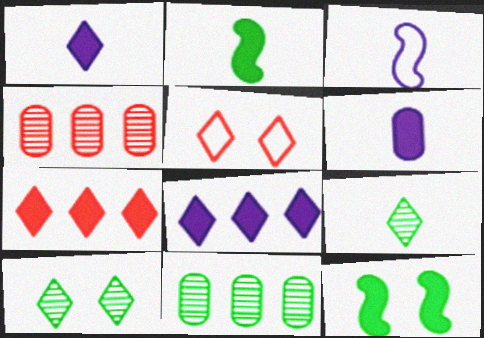[[5, 8, 9], 
[6, 7, 12]]